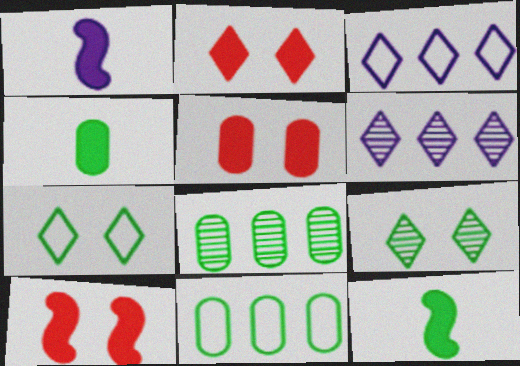[[2, 5, 10], 
[7, 8, 12], 
[9, 11, 12]]